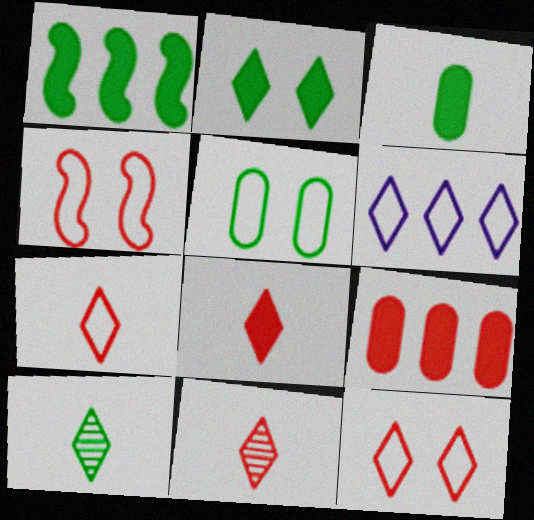[[1, 2, 3], 
[1, 5, 10], 
[2, 6, 11], 
[4, 9, 11], 
[7, 8, 11]]